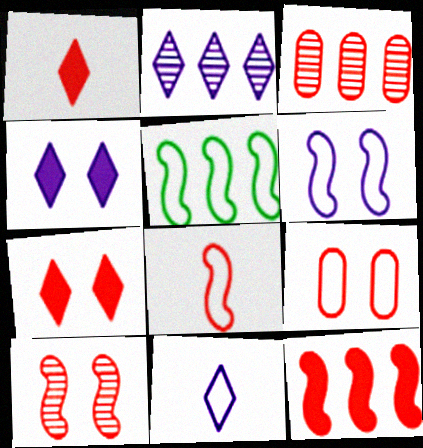[[2, 4, 11], 
[3, 7, 8], 
[5, 6, 8], 
[5, 9, 11], 
[7, 9, 10], 
[8, 10, 12]]